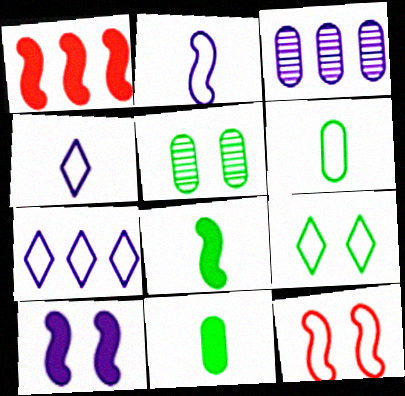[[1, 4, 5], 
[1, 8, 10], 
[3, 4, 10], 
[6, 7, 12]]